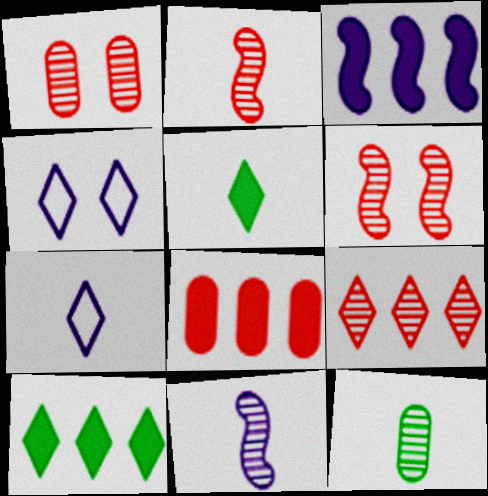[[1, 2, 9], 
[3, 8, 10], 
[4, 5, 9]]